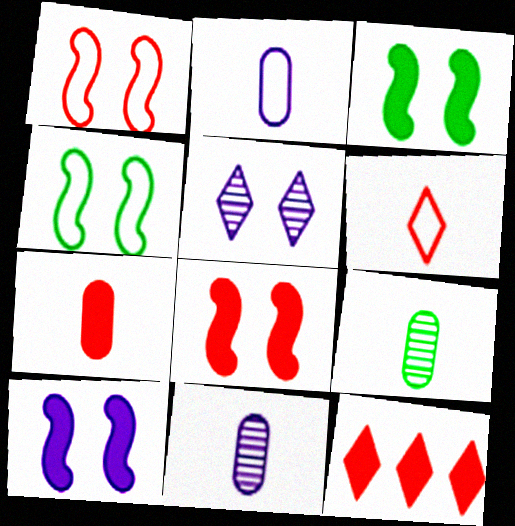[[2, 7, 9], 
[3, 8, 10], 
[4, 11, 12], 
[7, 8, 12]]